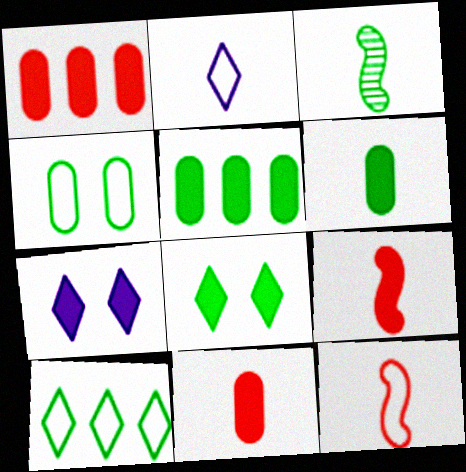[[2, 3, 11], 
[5, 7, 9]]